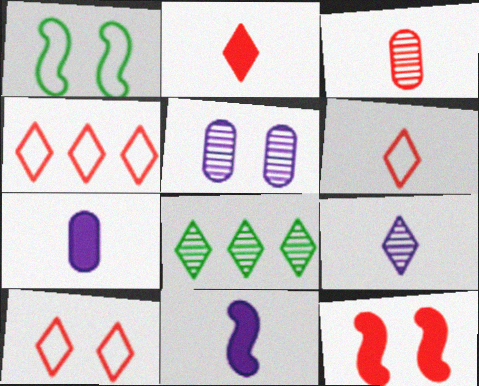[[3, 4, 12], 
[4, 6, 10]]